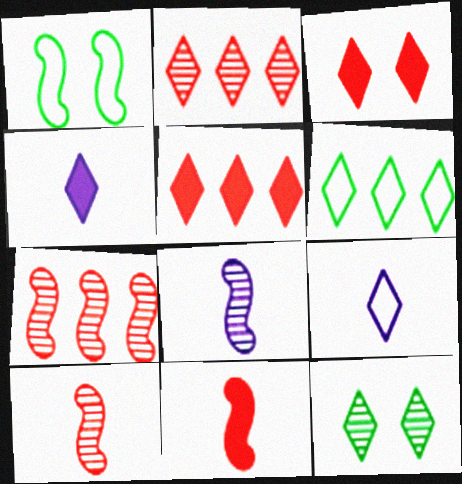[[5, 9, 12]]